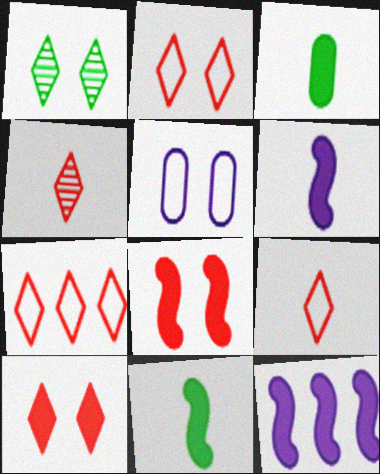[[1, 5, 8], 
[2, 7, 9], 
[3, 10, 12], 
[4, 7, 10], 
[8, 11, 12]]